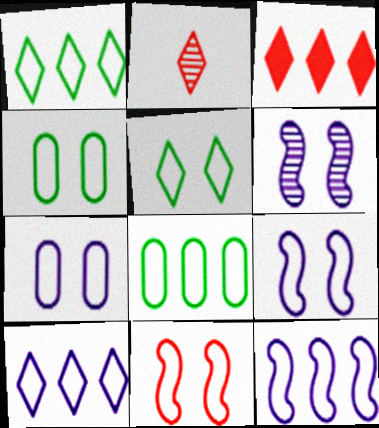[[5, 7, 11]]